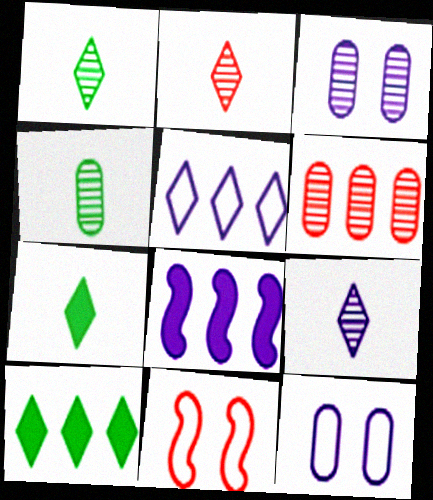[[1, 2, 9], 
[3, 4, 6], 
[8, 9, 12]]